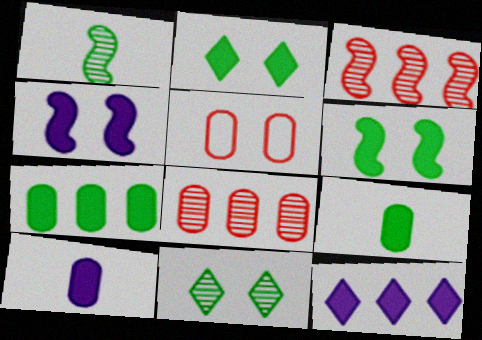[[1, 5, 12], 
[4, 5, 11], 
[4, 10, 12]]